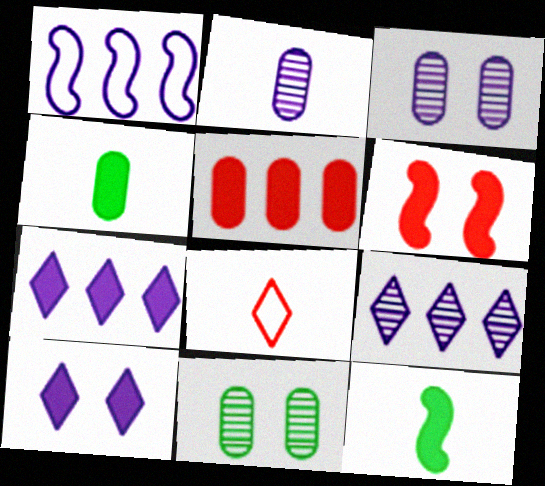[[1, 2, 10], 
[2, 8, 12], 
[4, 6, 7], 
[5, 10, 12]]